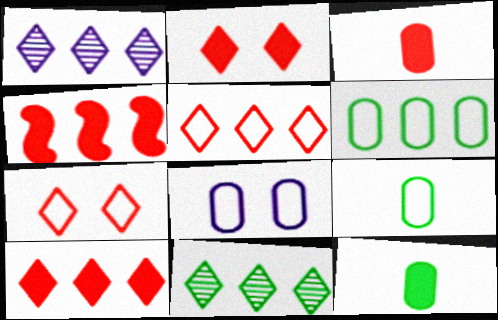[[1, 4, 6], 
[2, 3, 4]]